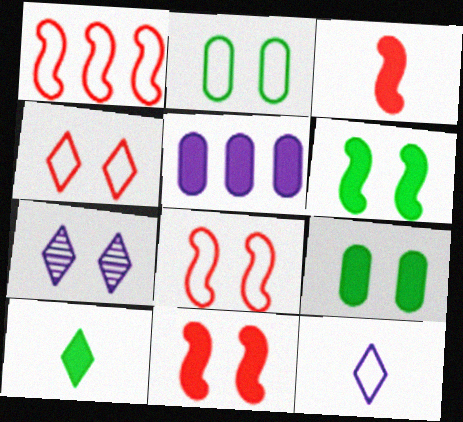[[1, 2, 12], 
[2, 7, 11], 
[5, 10, 11], 
[7, 8, 9]]